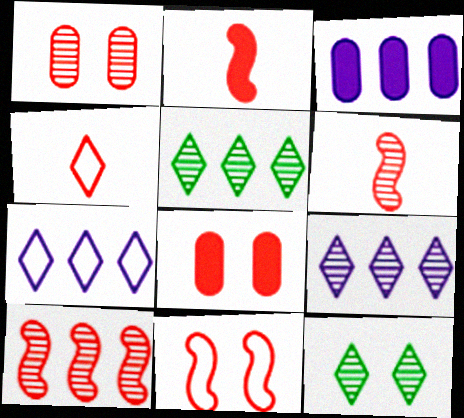[[2, 10, 11], 
[4, 8, 10]]